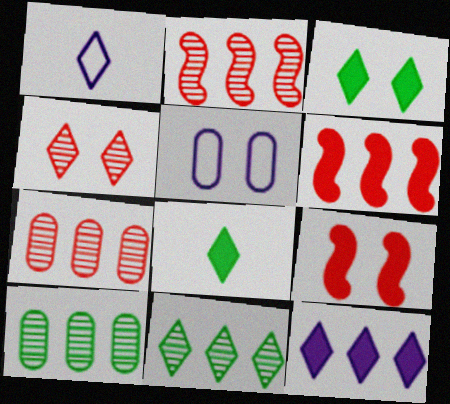[[1, 9, 10], 
[2, 5, 8]]